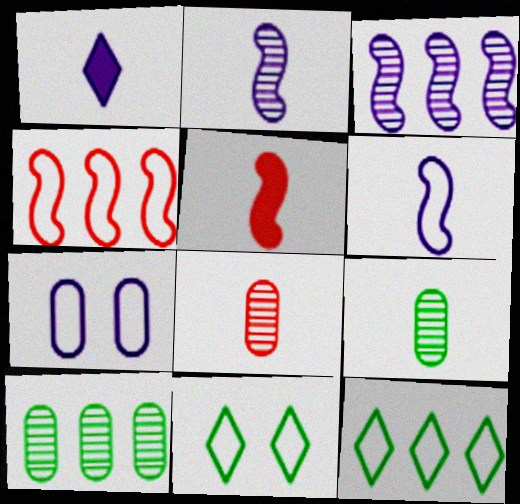[[1, 3, 7]]